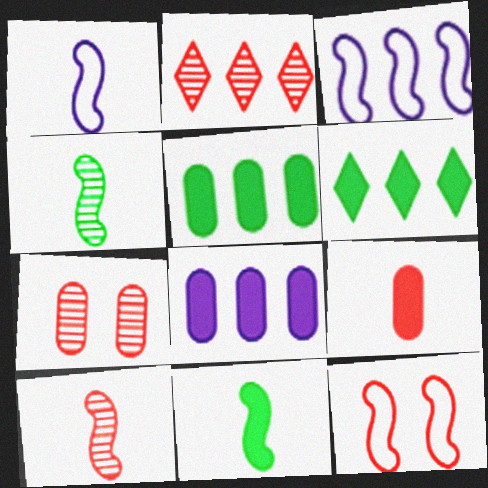[[1, 6, 7], 
[1, 10, 11], 
[2, 3, 5], 
[2, 7, 10], 
[2, 9, 12]]